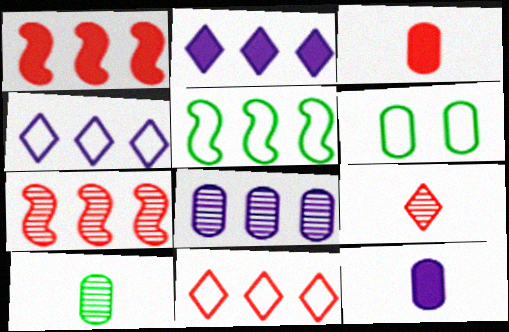[[3, 6, 8]]